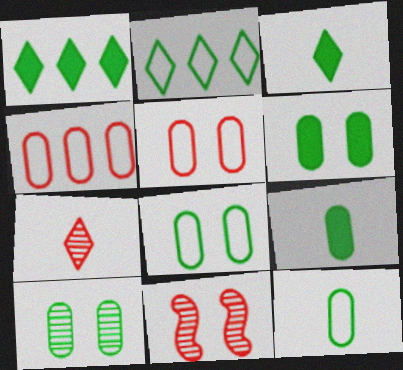[[6, 8, 10]]